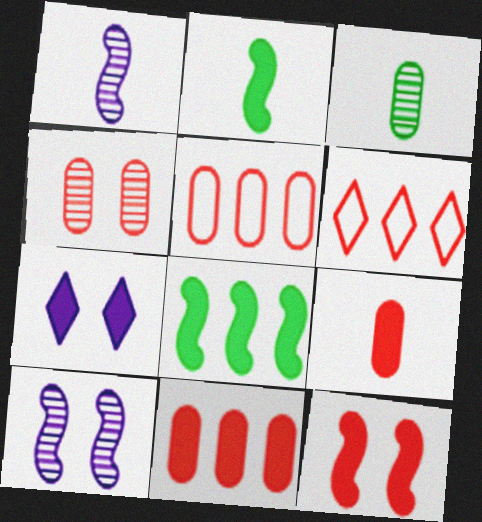[[2, 7, 11], 
[4, 5, 9], 
[7, 8, 9]]